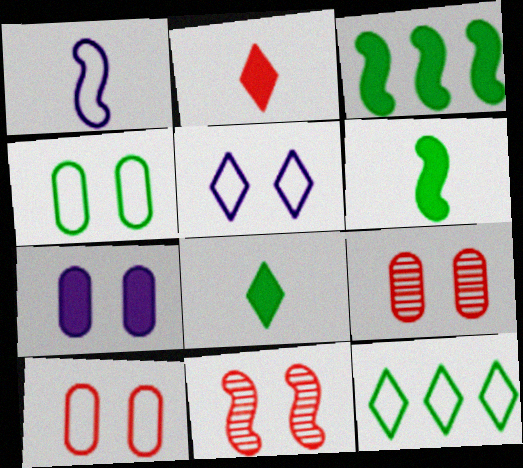[[1, 3, 11], 
[1, 10, 12], 
[2, 3, 7], 
[4, 7, 9]]